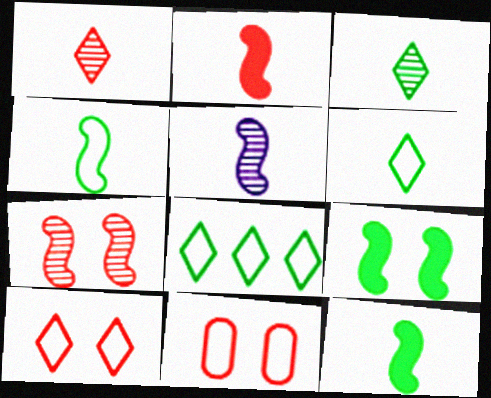[[2, 4, 5]]